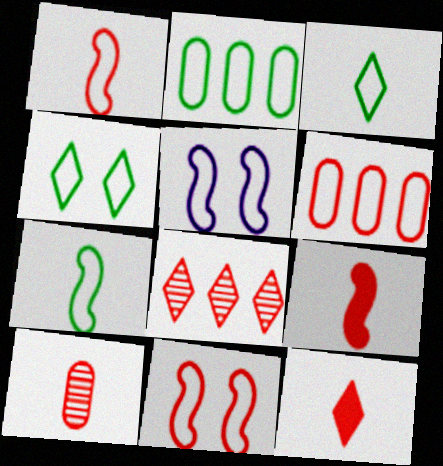[[1, 10, 12], 
[2, 4, 7], 
[3, 5, 6]]